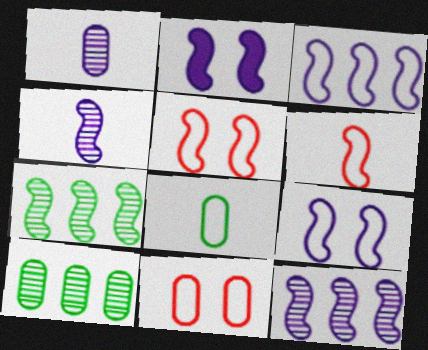[[2, 3, 4], 
[2, 6, 7]]